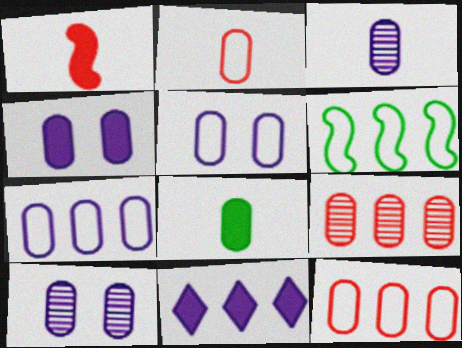[[2, 3, 8], 
[3, 4, 7], 
[4, 5, 10], 
[5, 8, 9], 
[6, 9, 11], 
[8, 10, 12]]